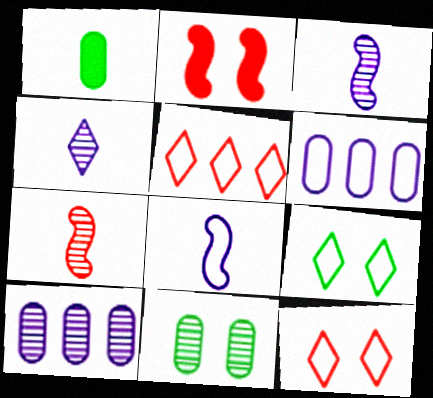[]